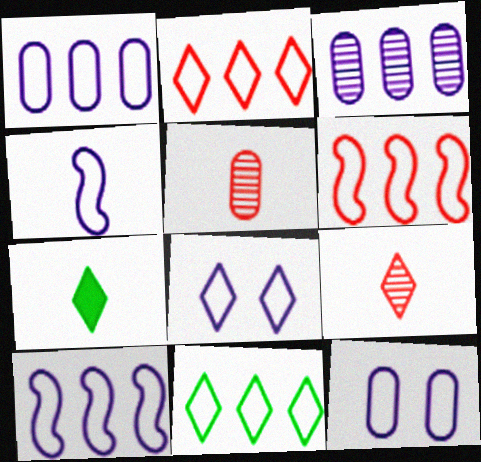[[1, 4, 8], 
[1, 6, 11], 
[4, 5, 7]]